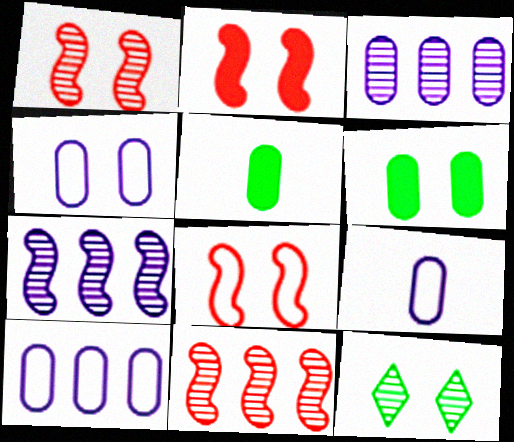[[1, 2, 8], 
[2, 4, 12], 
[4, 9, 10]]